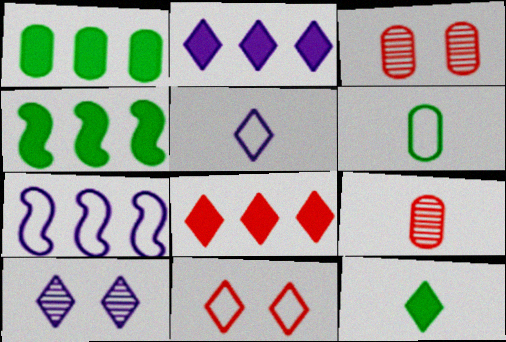[[2, 5, 10], 
[3, 4, 5], 
[3, 7, 12], 
[6, 7, 11]]